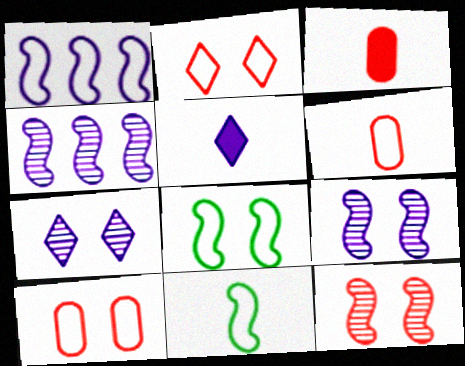[]